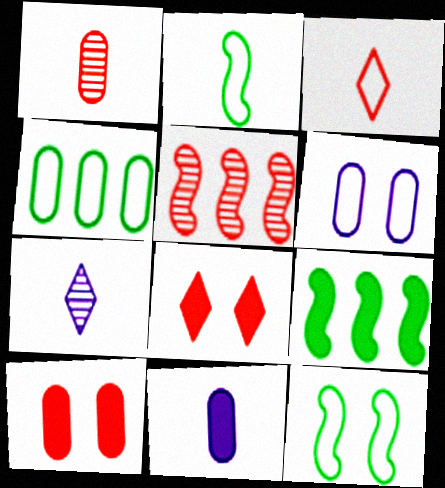[[3, 5, 10], 
[8, 9, 11]]